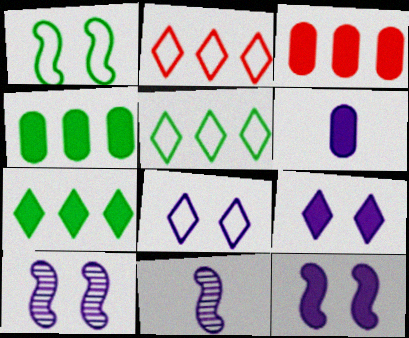[]